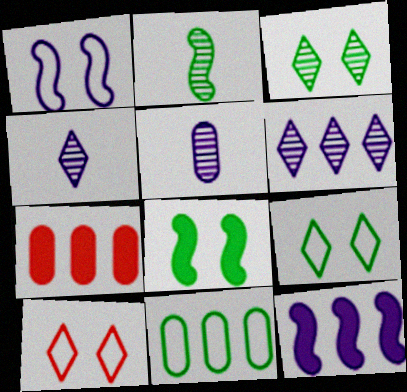[]